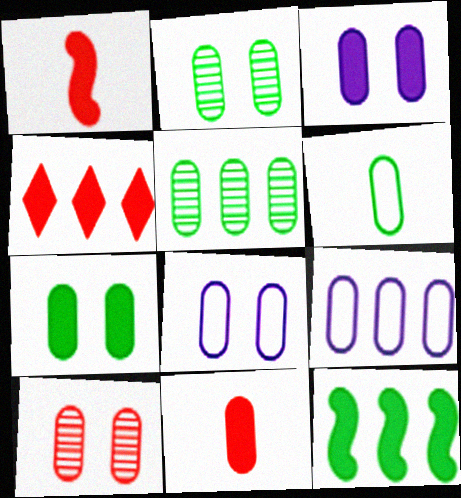[[2, 9, 11], 
[5, 6, 7], 
[5, 8, 11], 
[7, 8, 10]]